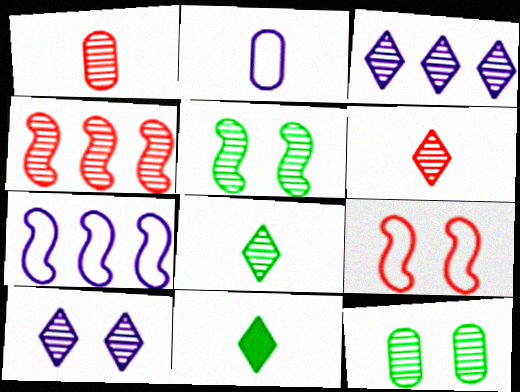[[1, 3, 5]]